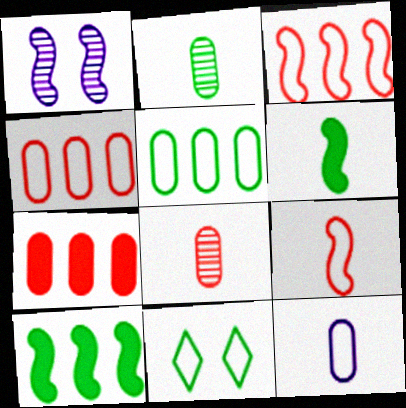[[1, 3, 6], 
[1, 9, 10], 
[2, 10, 11], 
[3, 11, 12]]